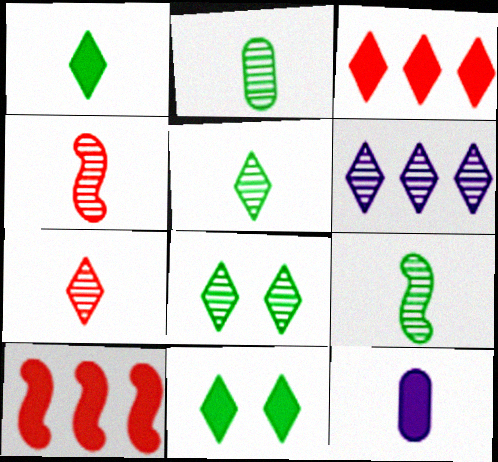[[2, 5, 9], 
[6, 7, 8], 
[10, 11, 12]]